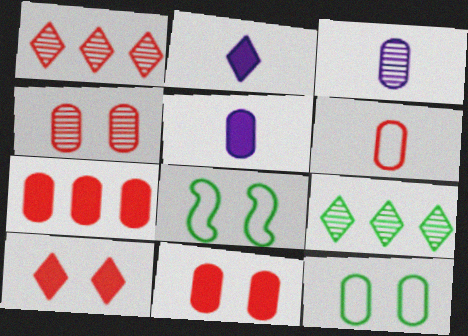[[1, 5, 8], 
[3, 7, 12], 
[4, 6, 7]]